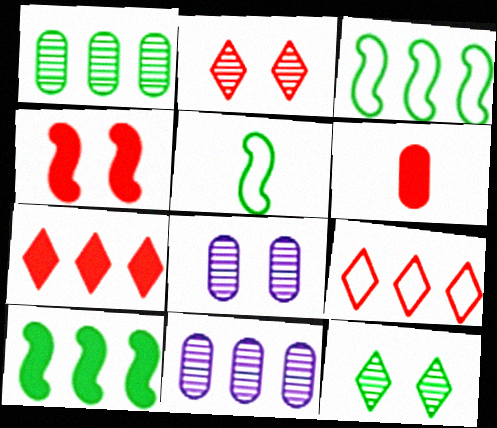[[3, 7, 11], 
[4, 6, 7], 
[5, 7, 8], 
[9, 10, 11]]